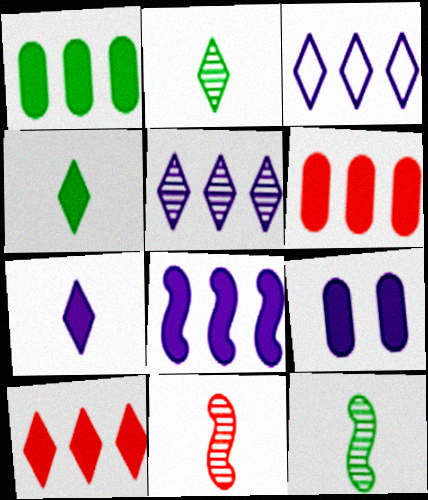[[1, 8, 10], 
[7, 8, 9]]